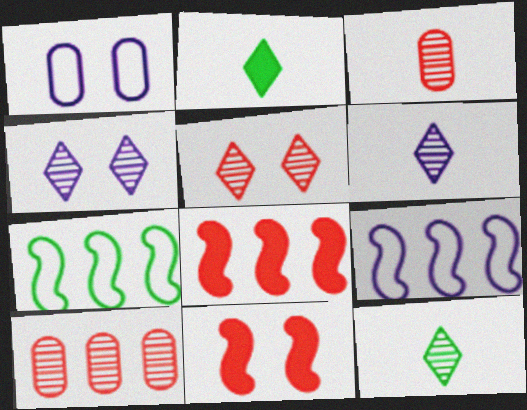[[1, 8, 12]]